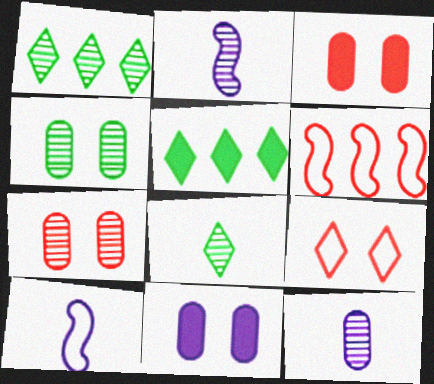[[1, 2, 7], 
[1, 3, 10], 
[5, 7, 10], 
[6, 8, 11]]